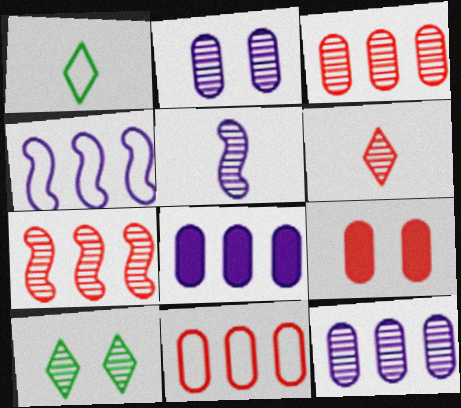[[3, 5, 10]]